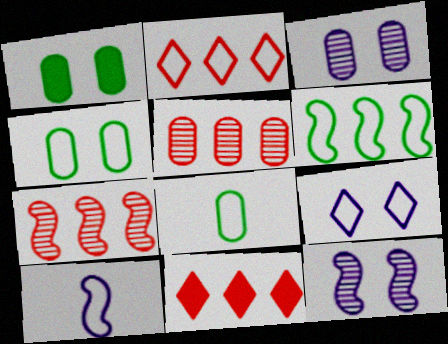[[2, 4, 10], 
[8, 11, 12]]